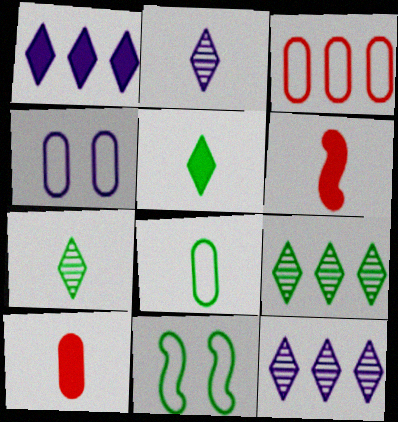[[2, 6, 8], 
[3, 4, 8], 
[4, 6, 9], 
[10, 11, 12]]